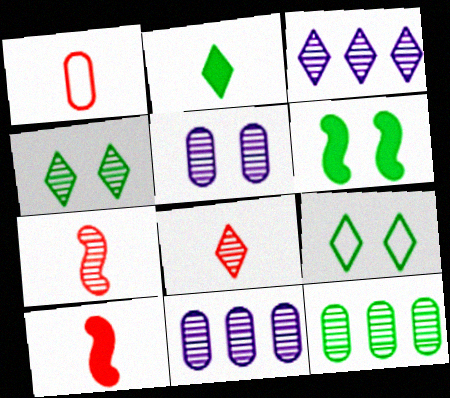[[1, 3, 6], 
[1, 8, 10], 
[3, 4, 8], 
[4, 7, 11], 
[9, 10, 11]]